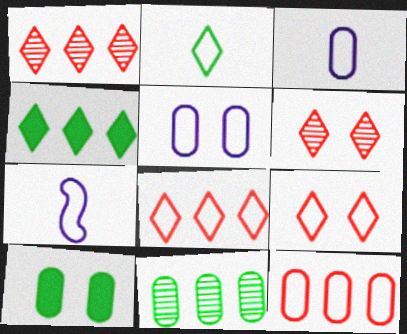[[1, 7, 10]]